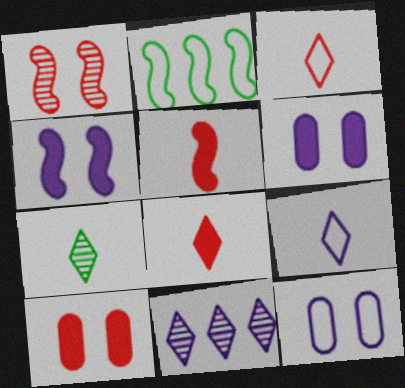[[2, 3, 12], 
[7, 8, 9]]